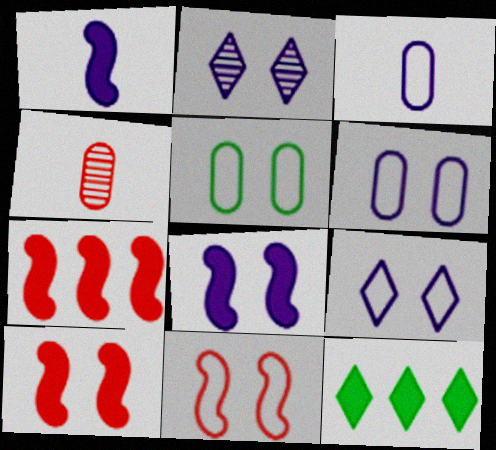[[2, 5, 10], 
[2, 6, 8], 
[5, 9, 11]]